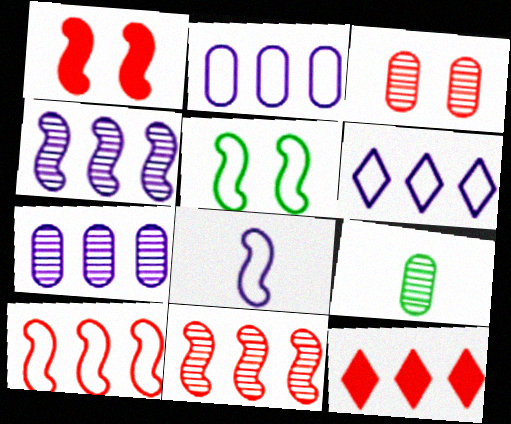[[1, 6, 9], 
[3, 7, 9], 
[5, 8, 10]]